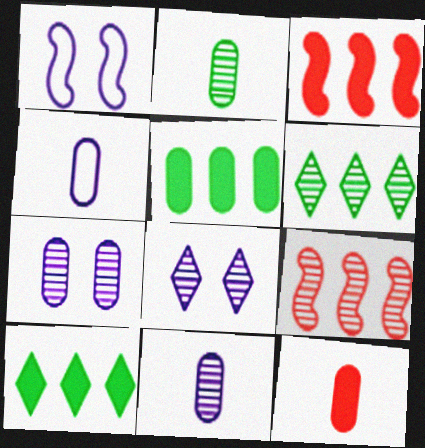[[1, 6, 12], 
[2, 4, 12], 
[2, 8, 9]]